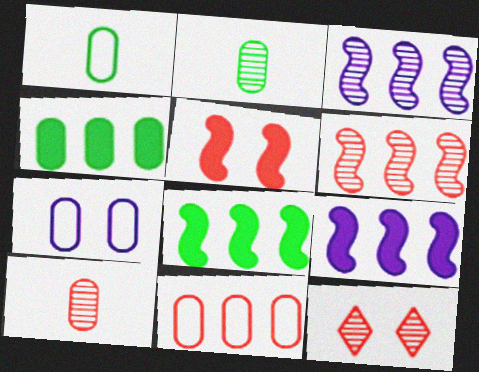[[1, 7, 11], 
[1, 9, 12], 
[2, 3, 12], 
[4, 7, 10], 
[6, 10, 12]]